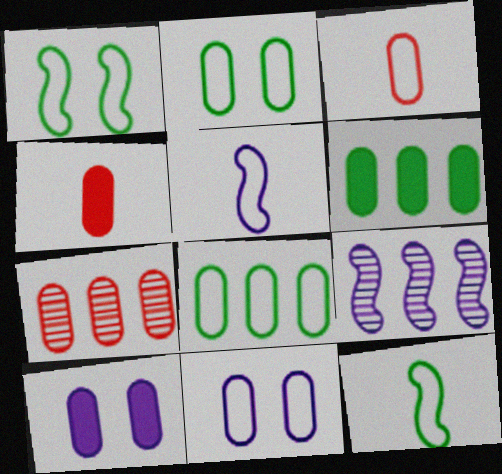[[3, 8, 11], 
[4, 6, 10]]